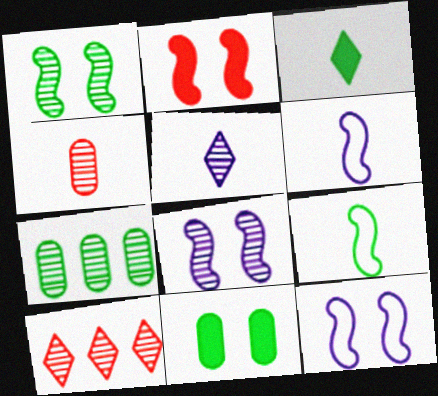[[1, 2, 12], 
[3, 4, 6], 
[6, 10, 11]]